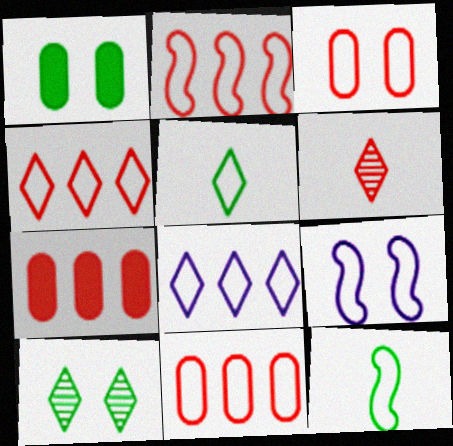[[2, 4, 11], 
[2, 9, 12], 
[3, 8, 12], 
[5, 9, 11]]